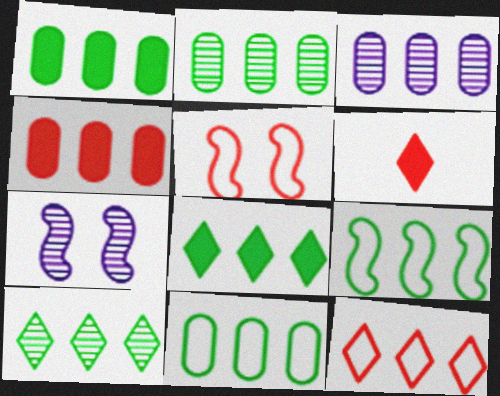[[1, 2, 11], 
[1, 9, 10], 
[2, 8, 9], 
[3, 4, 11], 
[6, 7, 11]]